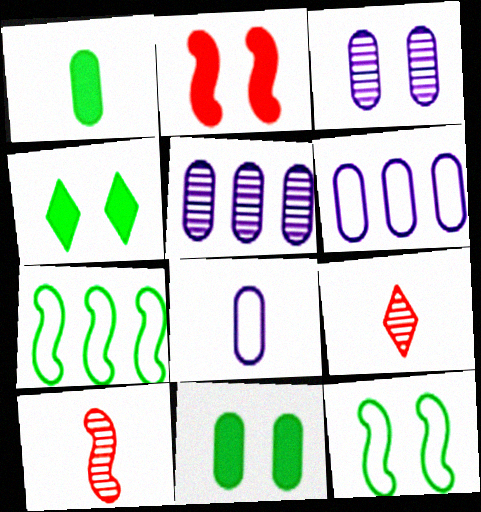[[4, 6, 10]]